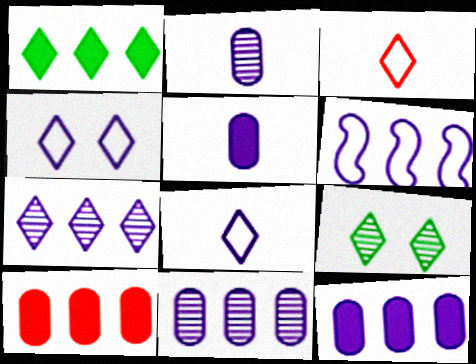[[6, 7, 12]]